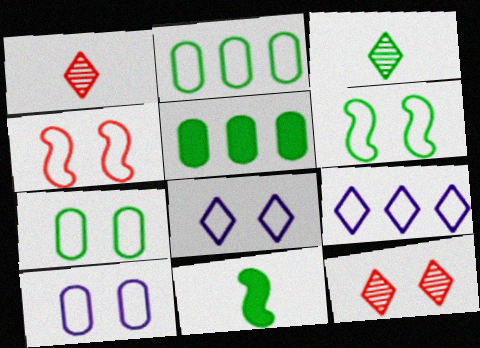[[3, 5, 6], 
[4, 7, 8]]